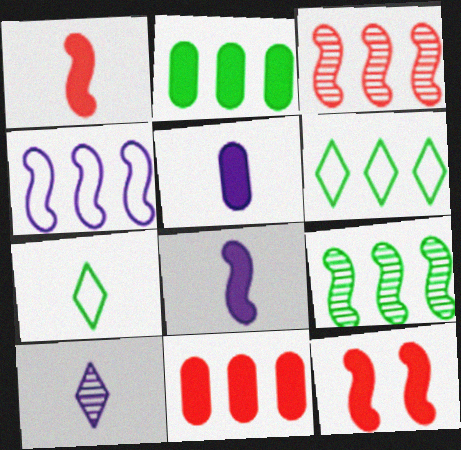[[2, 6, 9]]